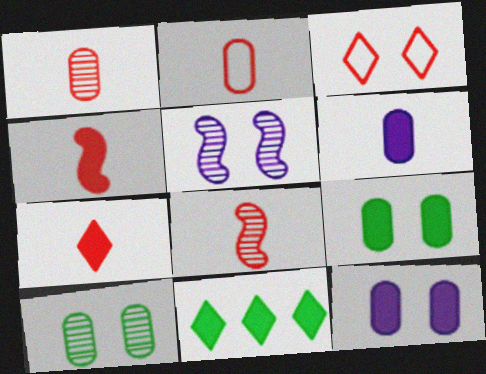[[2, 5, 11], 
[2, 7, 8], 
[3, 5, 9], 
[4, 11, 12]]